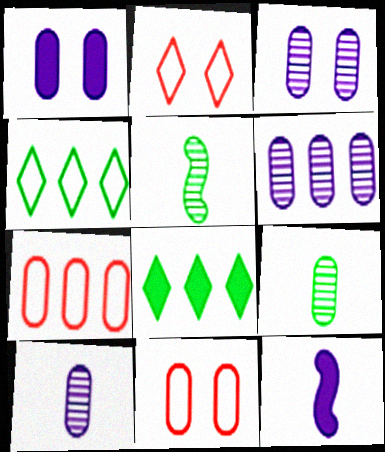[[1, 7, 9], 
[3, 6, 10]]